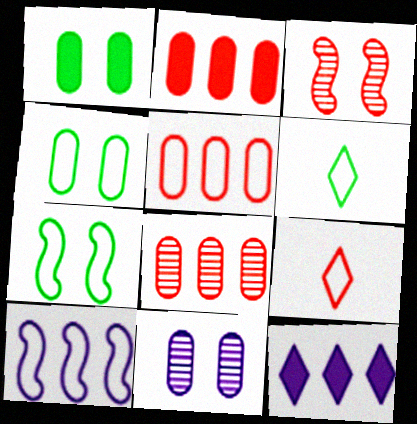[[2, 3, 9], 
[2, 5, 8], 
[4, 9, 10]]